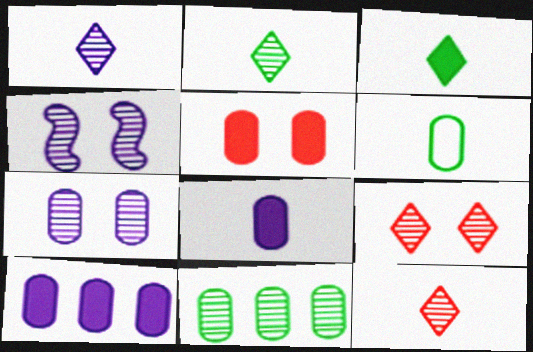[[1, 2, 12], 
[4, 11, 12]]